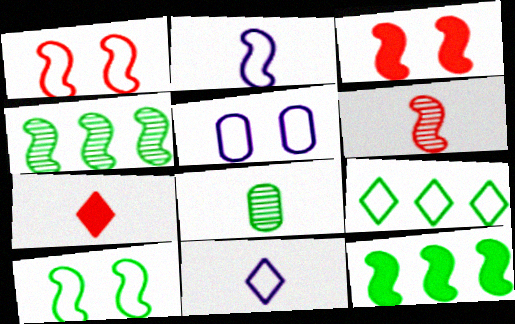[[2, 3, 4], 
[2, 7, 8], 
[4, 5, 7]]